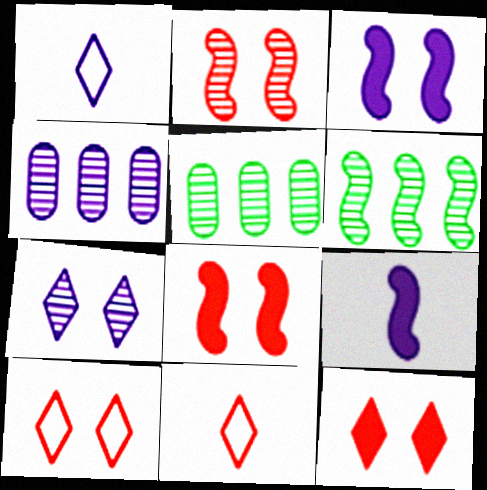[[1, 3, 4], 
[1, 5, 8], 
[3, 5, 11], 
[5, 9, 10]]